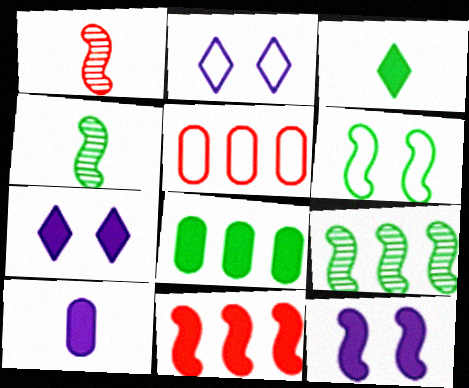[[1, 2, 8], 
[4, 5, 7]]